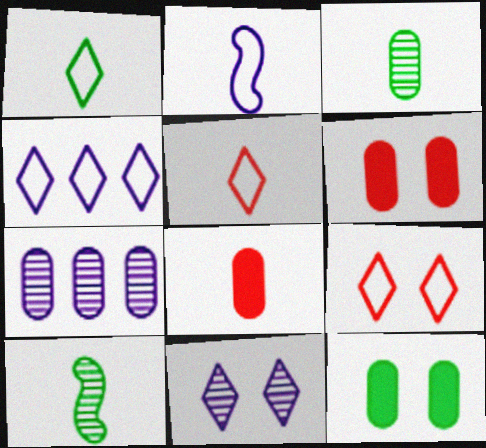[[1, 4, 9], 
[4, 6, 10]]